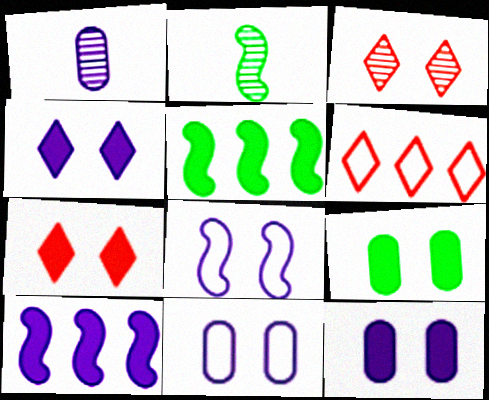[[2, 6, 12], 
[3, 8, 9]]